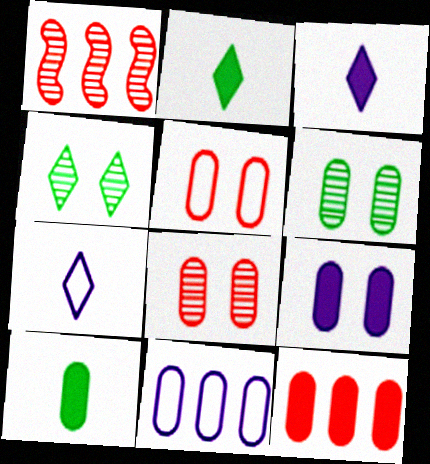[[5, 6, 9], 
[8, 10, 11], 
[9, 10, 12]]